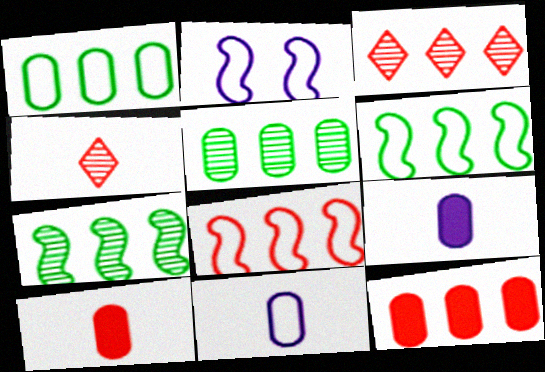[[3, 8, 12]]